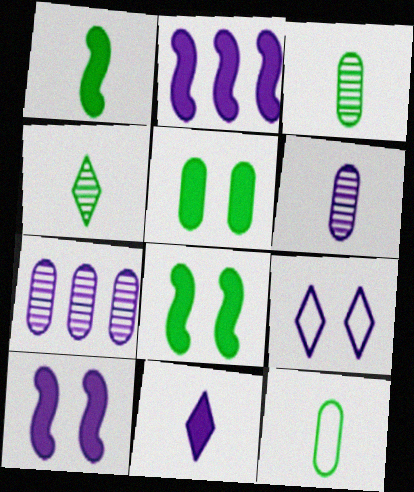[[1, 4, 12], 
[2, 6, 9]]